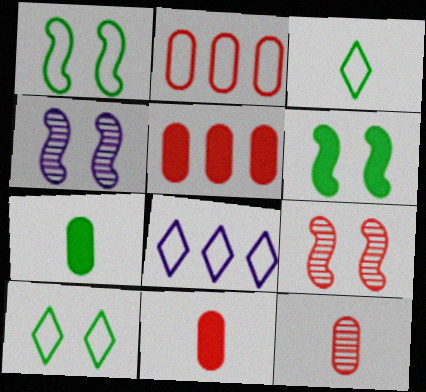[[3, 4, 5], 
[6, 8, 12], 
[7, 8, 9]]